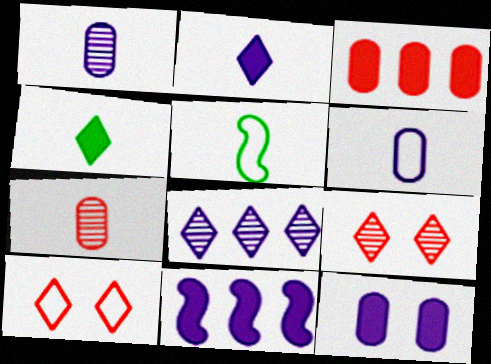[[2, 5, 7], 
[2, 11, 12], 
[4, 8, 10]]